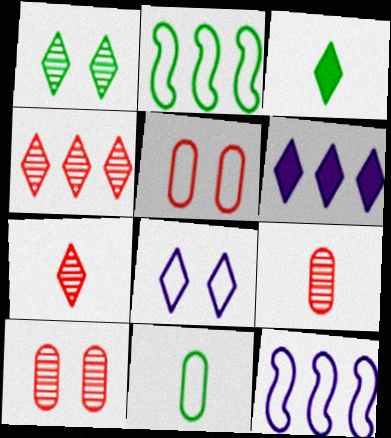[[3, 4, 8], 
[3, 10, 12]]